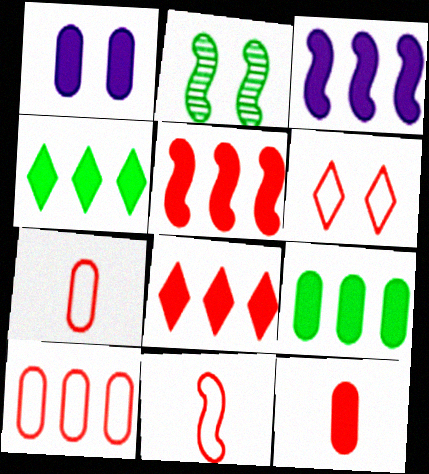[[1, 2, 6], 
[1, 9, 12], 
[2, 3, 11], 
[3, 8, 9], 
[6, 10, 11]]